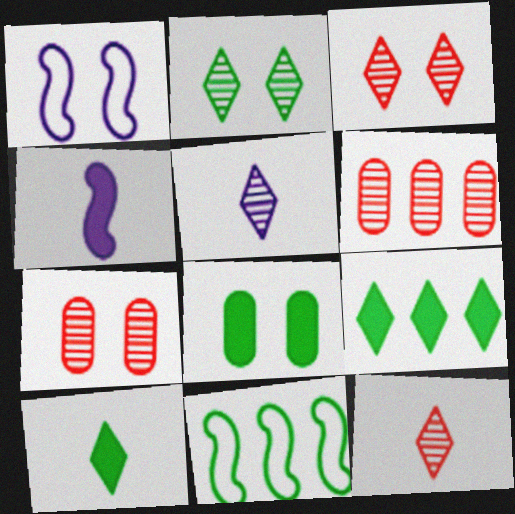[[1, 3, 8], 
[1, 6, 10]]